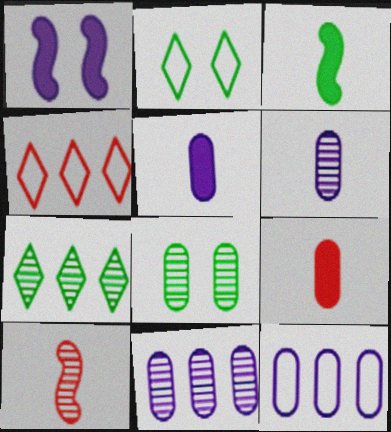[[8, 9, 12]]